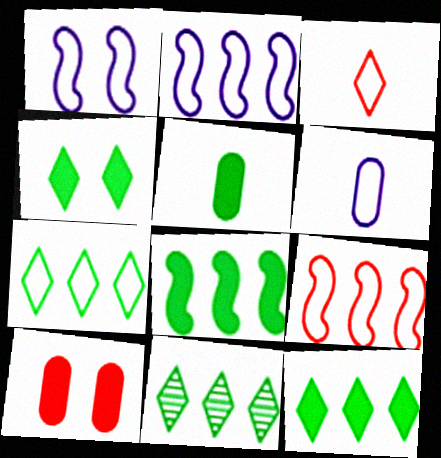[[4, 5, 8], 
[7, 11, 12]]